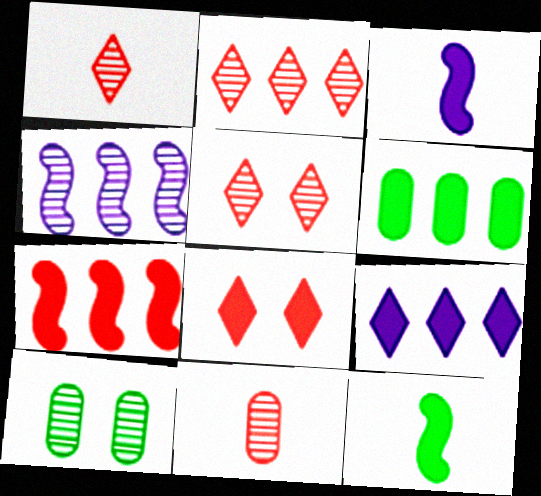[[1, 2, 5], 
[1, 4, 10], 
[3, 6, 8], 
[6, 7, 9]]